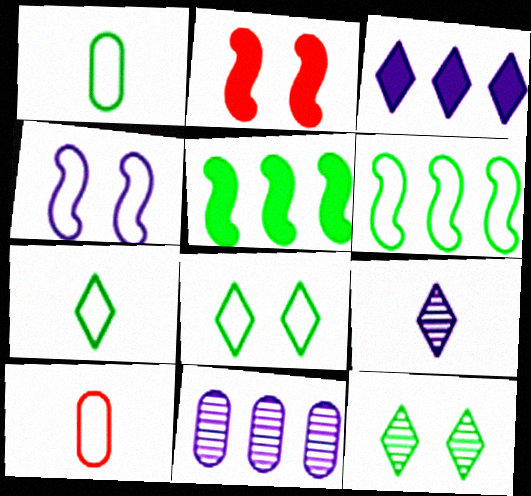[[1, 5, 12], 
[1, 6, 8], 
[2, 7, 11]]